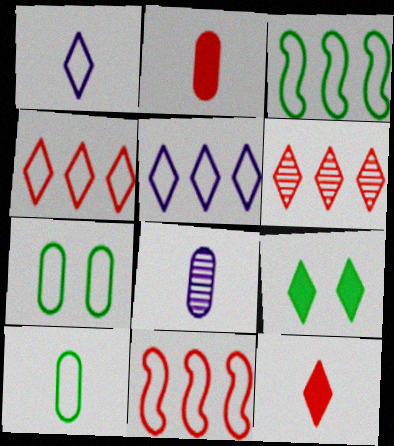[[1, 6, 9], 
[1, 7, 11], 
[2, 8, 10], 
[8, 9, 11]]